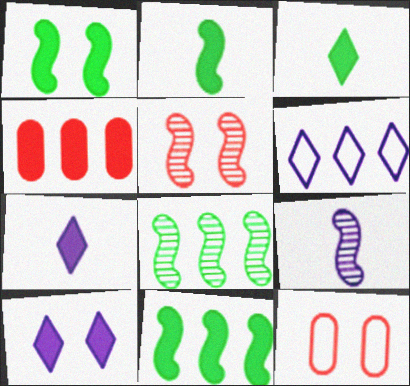[[1, 2, 11], 
[1, 4, 7], 
[2, 4, 10], 
[4, 6, 8], 
[5, 8, 9], 
[7, 8, 12]]